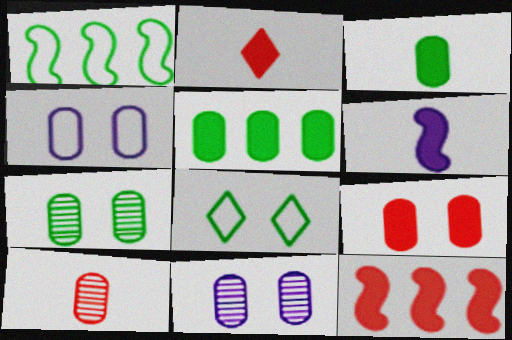[[1, 2, 11], 
[2, 3, 6], 
[2, 9, 12], 
[4, 5, 10], 
[4, 7, 9]]